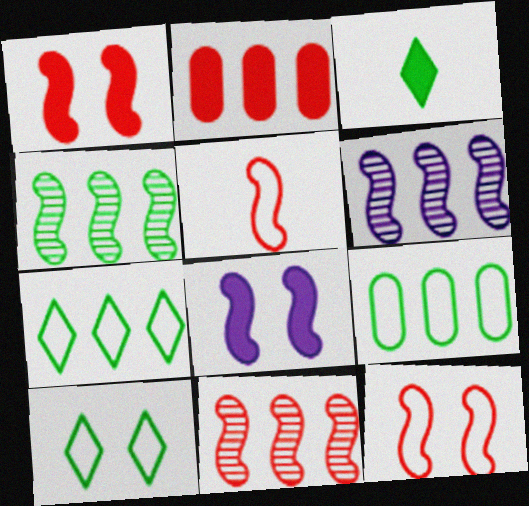[[1, 5, 11], 
[2, 3, 8], 
[2, 6, 7], 
[4, 5, 8], 
[4, 6, 11]]